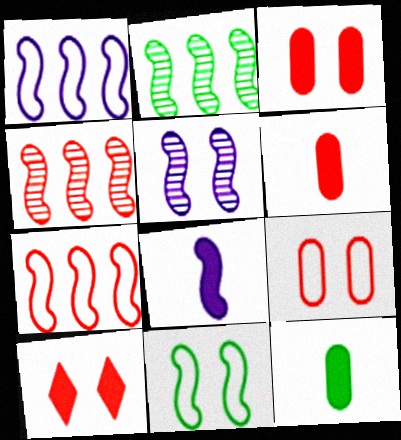[[1, 5, 8], 
[4, 8, 11]]